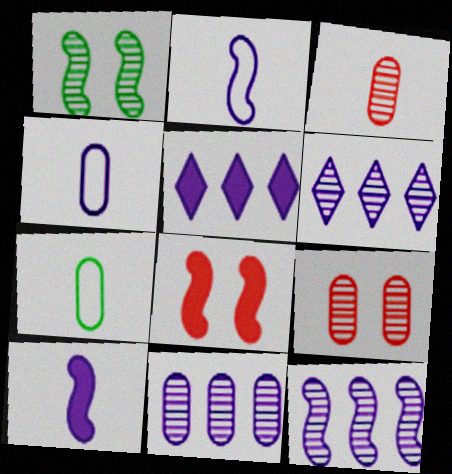[[1, 3, 6], 
[6, 7, 8], 
[6, 11, 12]]